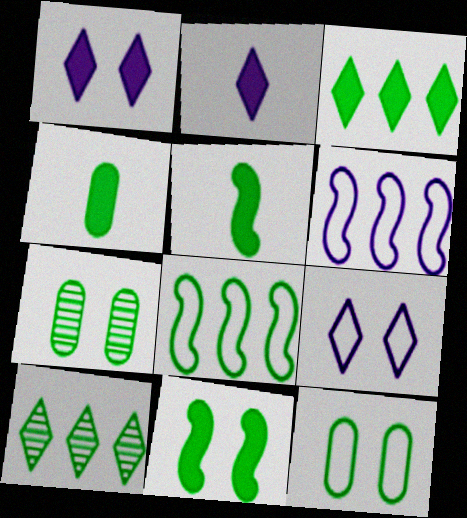[[3, 4, 11], 
[5, 10, 12]]